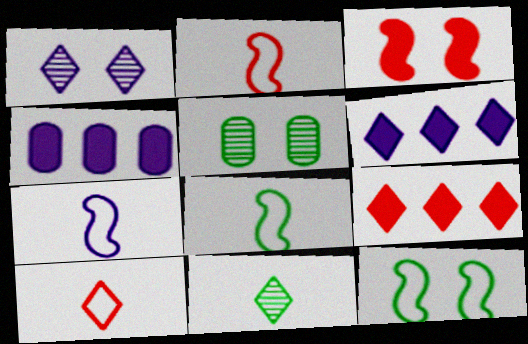[[1, 4, 7], 
[2, 5, 6], 
[2, 7, 8], 
[5, 7, 9]]